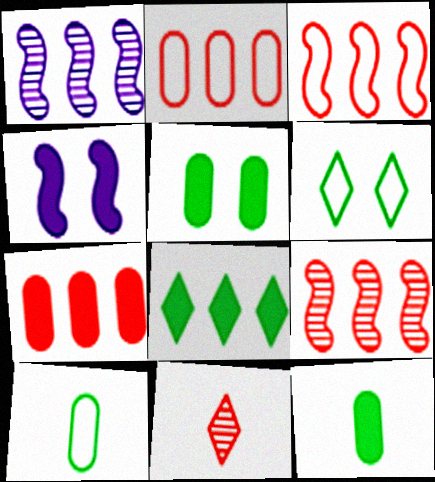[[1, 2, 8]]